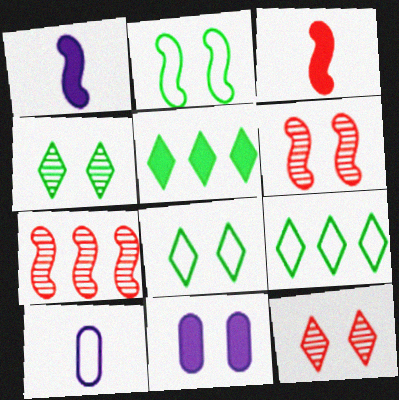[[1, 2, 7], 
[2, 11, 12], 
[3, 5, 11], 
[5, 6, 10], 
[6, 8, 11]]